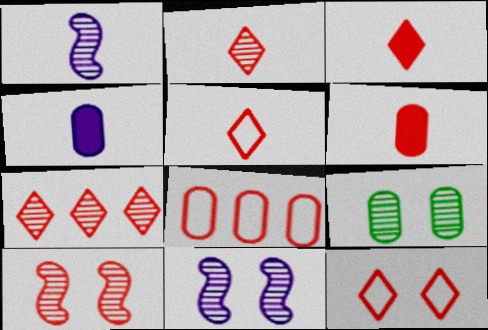[[1, 7, 9], 
[2, 3, 5], 
[3, 7, 12], 
[3, 8, 10], 
[4, 8, 9]]